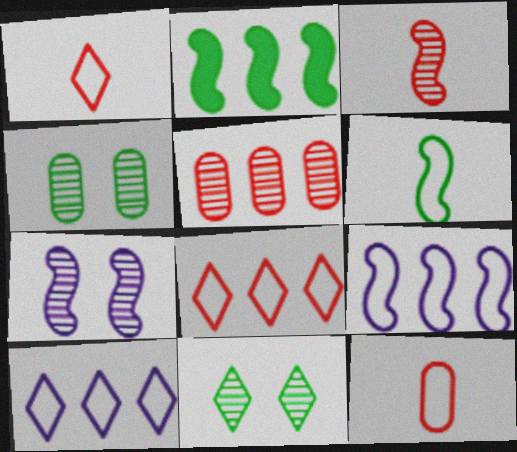[[2, 5, 10]]